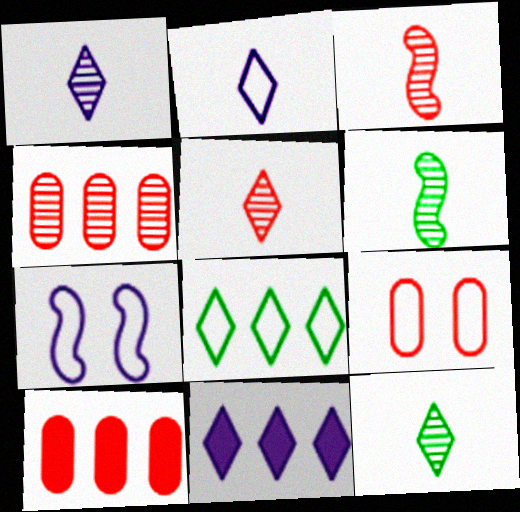[[1, 5, 12], 
[6, 9, 11], 
[7, 10, 12]]